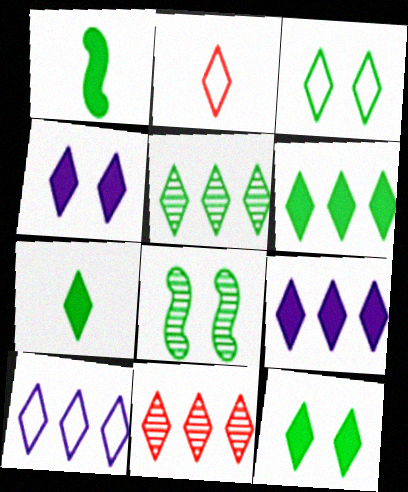[[2, 3, 10], 
[2, 4, 5], 
[3, 5, 7], 
[6, 7, 12], 
[6, 10, 11]]